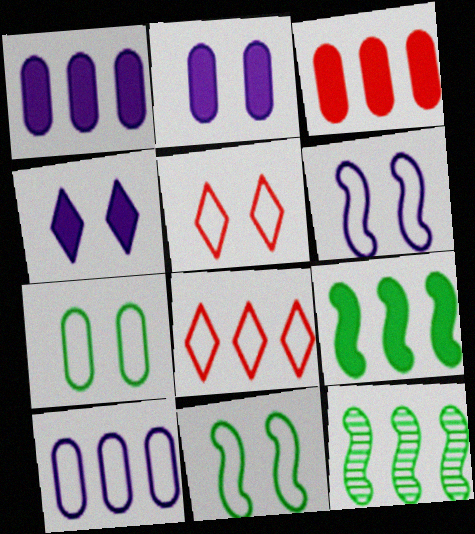[[1, 8, 12], 
[5, 6, 7]]